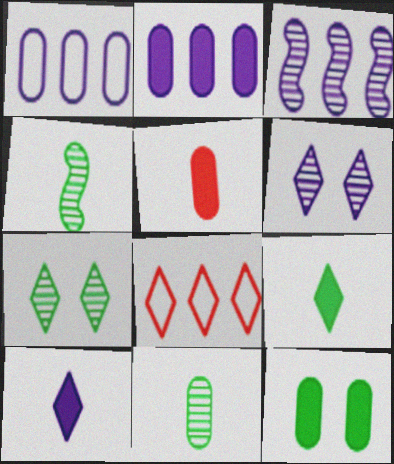[[2, 5, 12], 
[6, 8, 9], 
[7, 8, 10]]